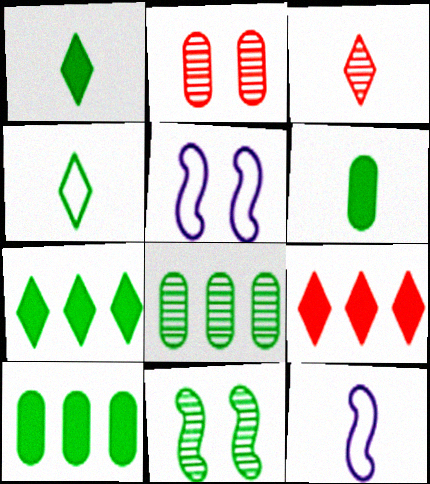[[2, 7, 12], 
[3, 5, 10], 
[3, 6, 12], 
[4, 10, 11]]